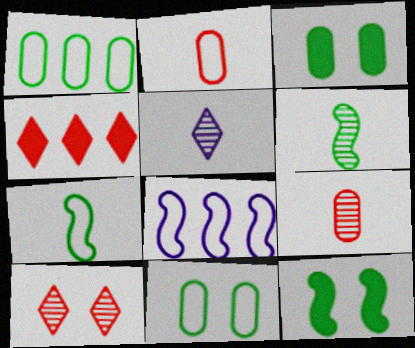[[5, 6, 9]]